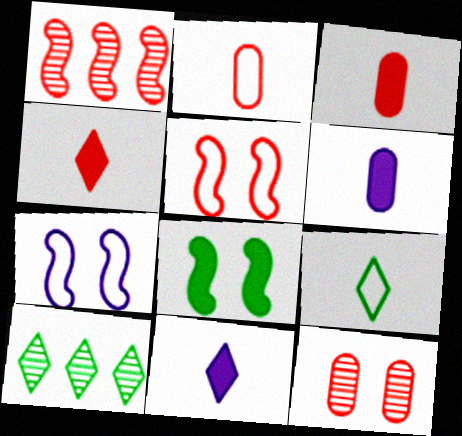[[3, 7, 10], 
[5, 6, 10]]